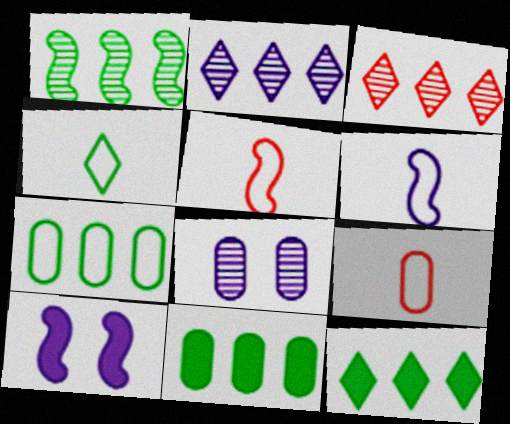[[1, 5, 10], 
[1, 7, 12], 
[4, 6, 9], 
[5, 8, 12], 
[8, 9, 11]]